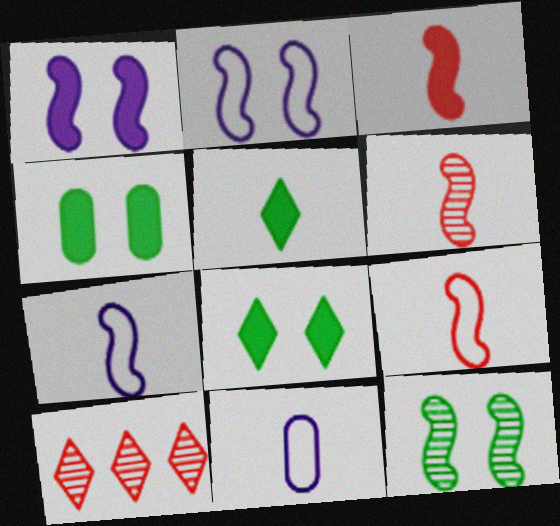[[3, 6, 9], 
[4, 7, 10], 
[5, 6, 11]]